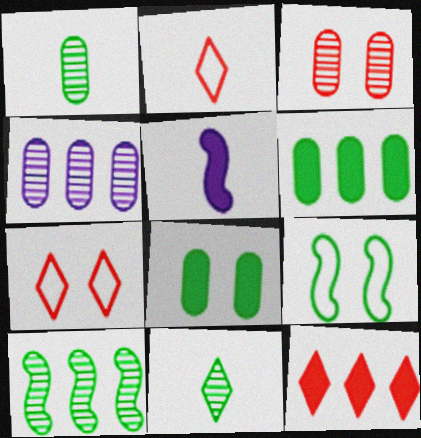[[1, 2, 5], 
[1, 3, 4], 
[5, 8, 12], 
[6, 9, 11]]